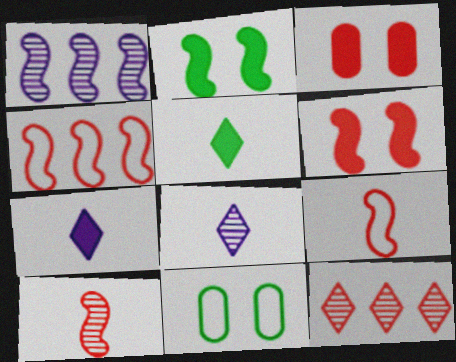[[1, 2, 9], 
[3, 9, 12], 
[4, 6, 10]]